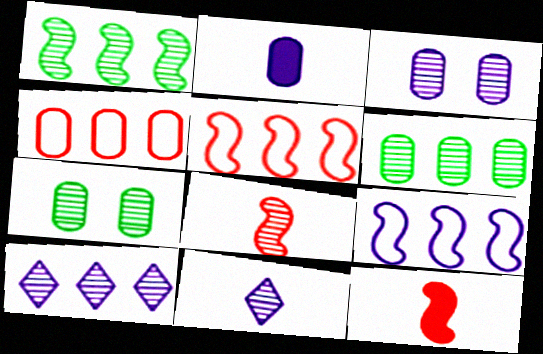[[2, 4, 7], 
[7, 8, 10]]